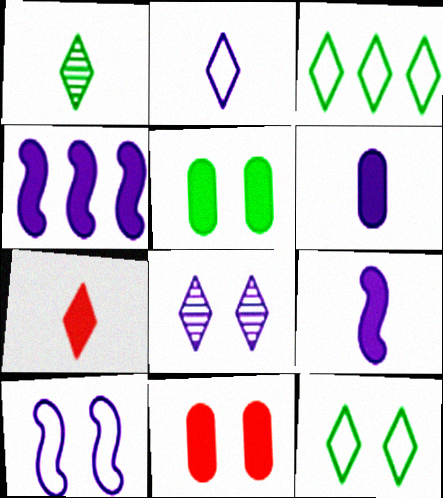[[1, 2, 7], 
[3, 7, 8], 
[4, 5, 7]]